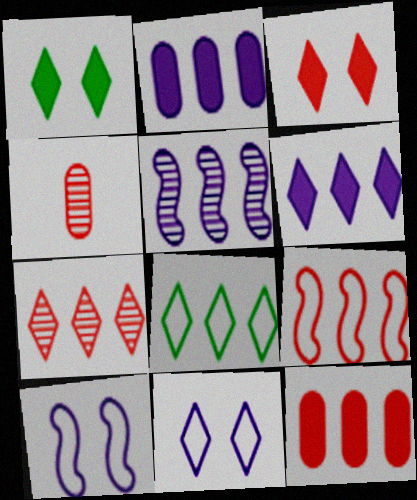[[3, 4, 9], 
[5, 8, 12], 
[6, 7, 8], 
[7, 9, 12]]